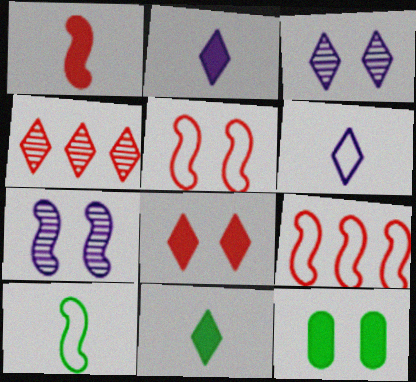[[3, 5, 12]]